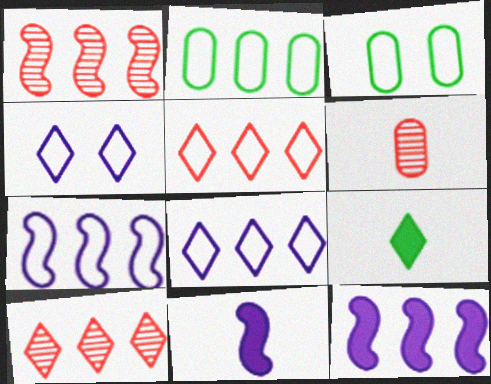[[2, 5, 7], 
[2, 10, 12], 
[3, 10, 11], 
[4, 9, 10]]